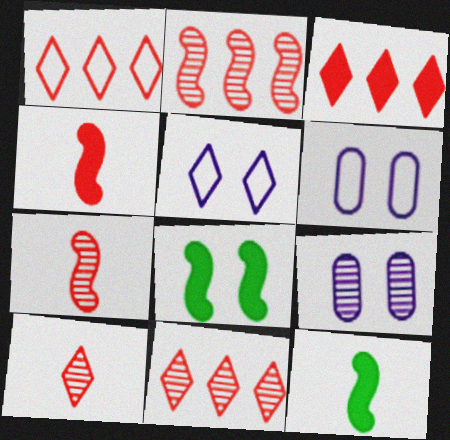[[1, 3, 11], 
[1, 9, 12], 
[6, 11, 12]]